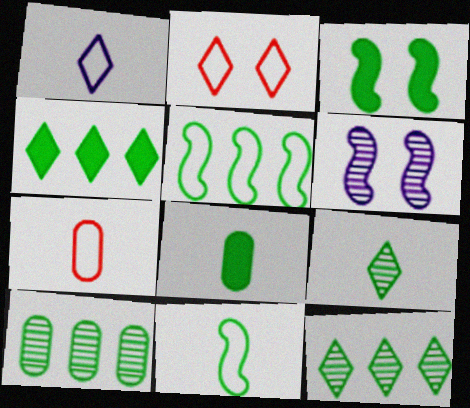[[1, 7, 11], 
[3, 4, 8], 
[4, 5, 10], 
[4, 6, 7], 
[8, 9, 11]]